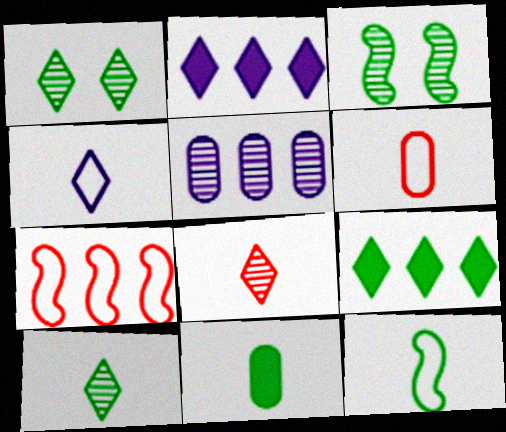[[2, 3, 6], 
[3, 5, 8], 
[4, 6, 12], 
[5, 7, 9], 
[10, 11, 12]]